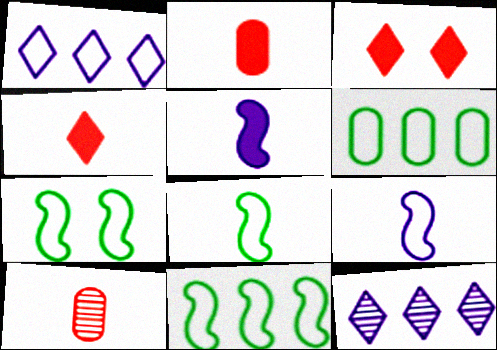[[2, 7, 12], 
[7, 8, 11]]